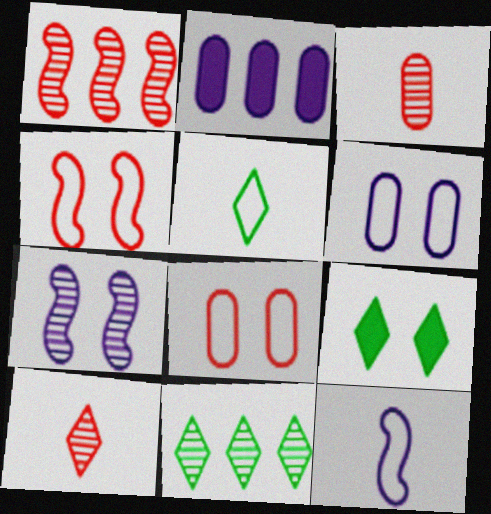[[3, 7, 11], 
[5, 9, 11], 
[7, 8, 9]]